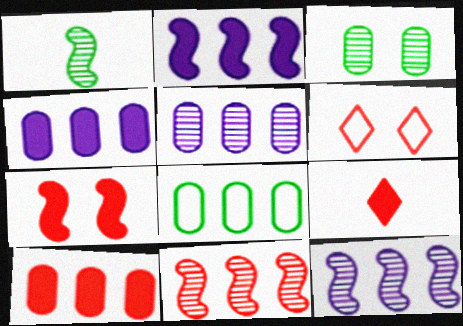[[1, 4, 6], 
[5, 8, 10], 
[7, 9, 10]]